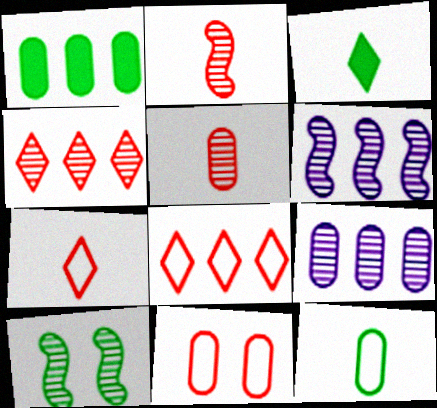[[1, 6, 8], 
[2, 6, 10], 
[3, 6, 11]]